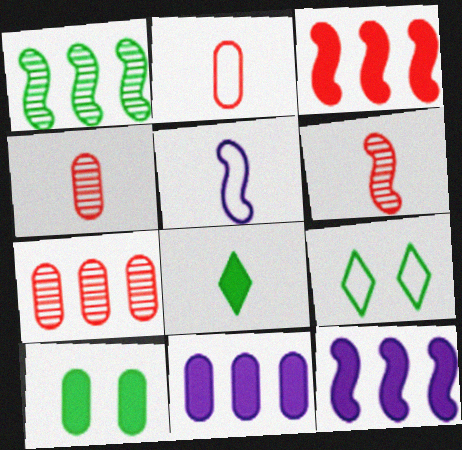[[4, 5, 8], 
[4, 9, 12], 
[6, 9, 11]]